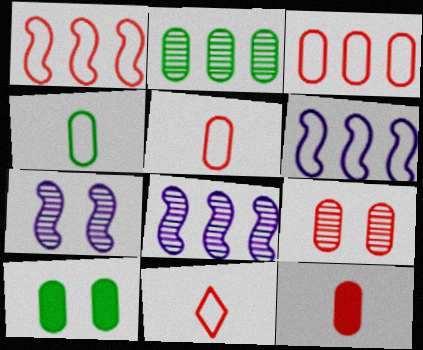[[2, 4, 10], 
[3, 9, 12], 
[8, 10, 11]]